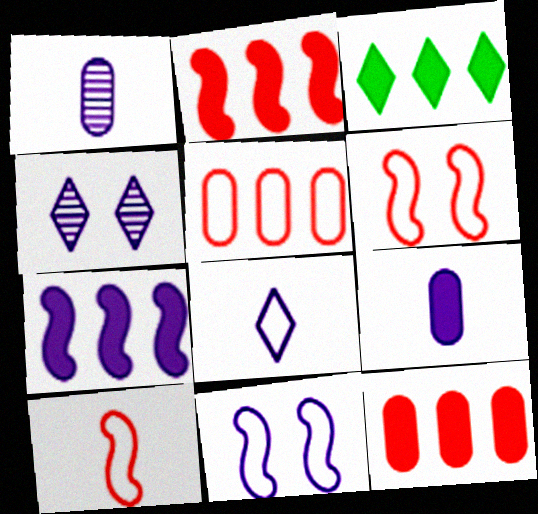[[1, 3, 6], 
[3, 7, 12]]